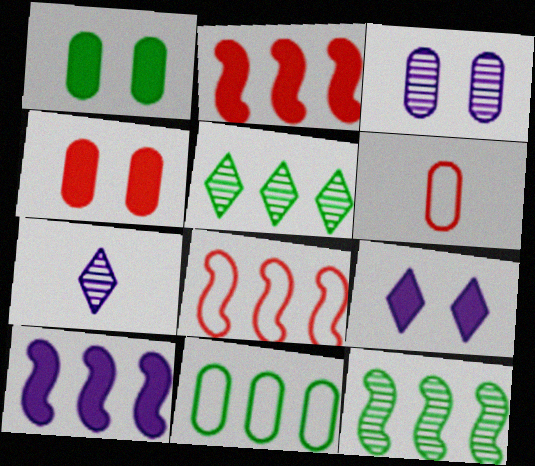[[1, 7, 8], 
[6, 9, 12], 
[8, 10, 12]]